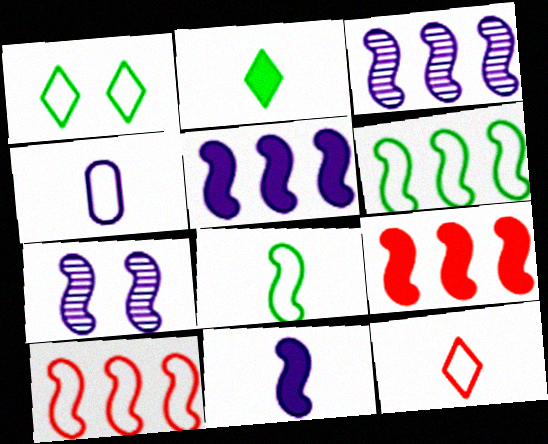[[1, 4, 10], 
[3, 6, 9], 
[4, 8, 12], 
[7, 8, 9]]